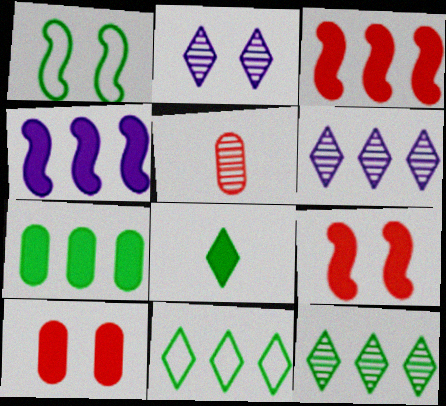[[1, 2, 10], 
[4, 8, 10]]